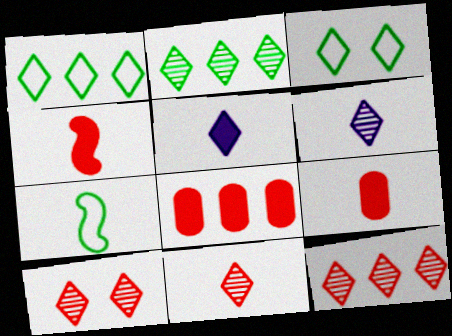[[1, 5, 10], 
[2, 6, 10], 
[3, 5, 12], 
[6, 7, 9], 
[10, 11, 12]]